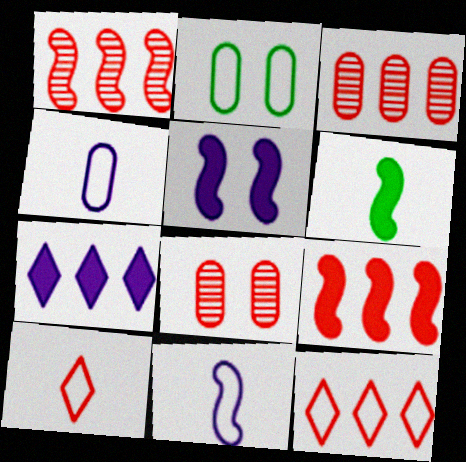[[2, 11, 12], 
[3, 9, 12], 
[5, 6, 9], 
[8, 9, 10]]